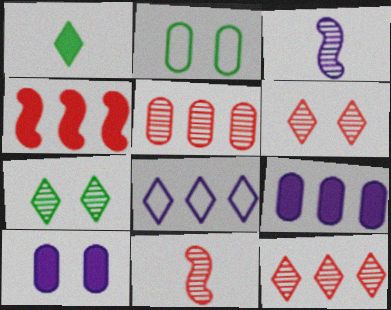[[1, 4, 10], 
[1, 6, 8], 
[3, 5, 7], 
[3, 8, 10], 
[5, 6, 11]]